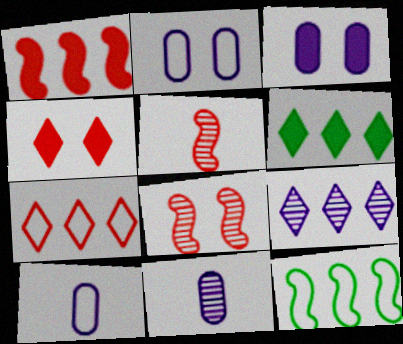[[2, 5, 6], 
[4, 11, 12], 
[6, 7, 9], 
[6, 8, 10]]